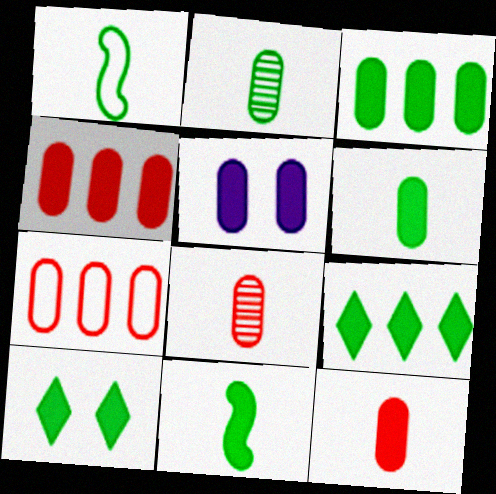[[2, 5, 7], 
[3, 5, 12], 
[3, 10, 11], 
[4, 5, 6]]